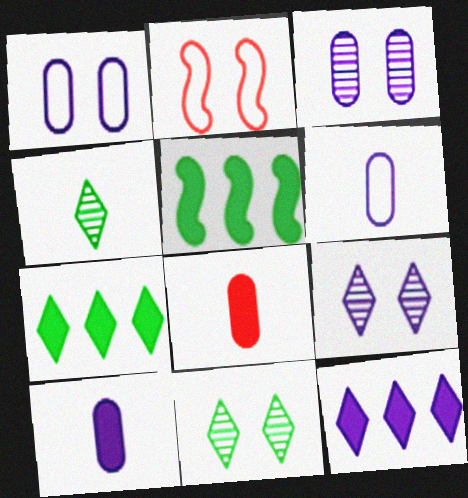[]